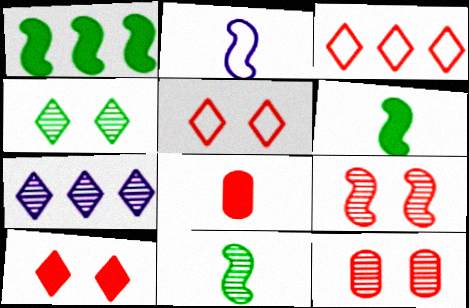[[1, 2, 9], 
[3, 8, 9], 
[7, 11, 12]]